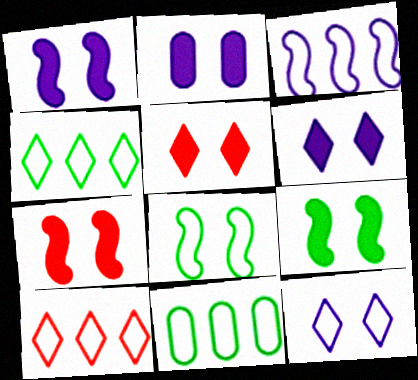[[1, 2, 6], 
[1, 7, 9], 
[2, 5, 9], 
[3, 10, 11]]